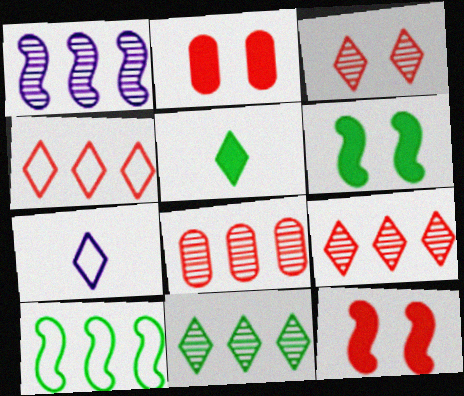[[1, 8, 11], 
[6, 7, 8]]